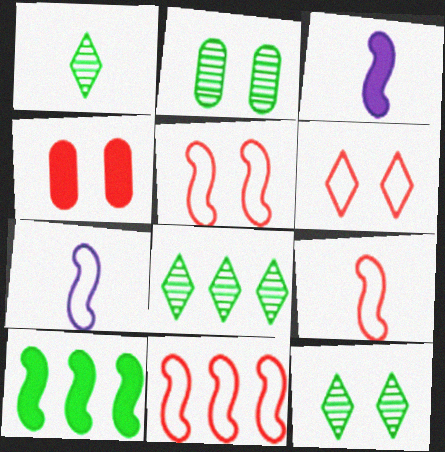[[1, 8, 12], 
[4, 7, 8], 
[5, 9, 11]]